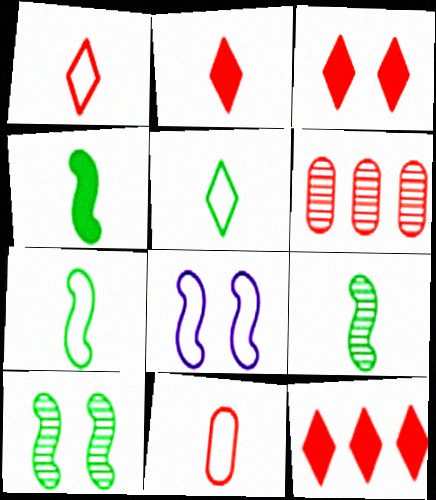[[2, 3, 12], 
[4, 7, 9]]